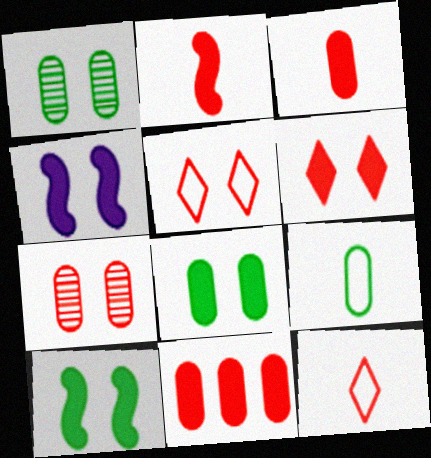[[1, 4, 5], 
[2, 6, 11], 
[4, 6, 8]]